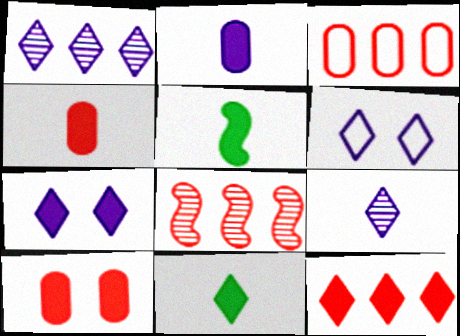[[3, 8, 12], 
[7, 11, 12]]